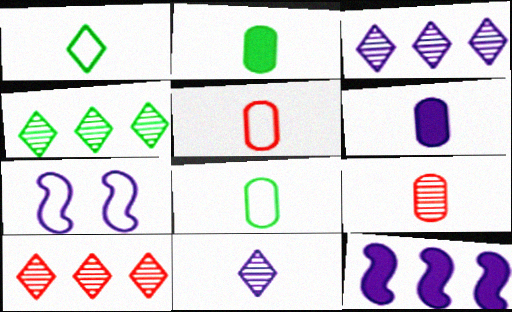[[2, 7, 10], 
[3, 4, 10], 
[3, 6, 7], 
[6, 8, 9]]